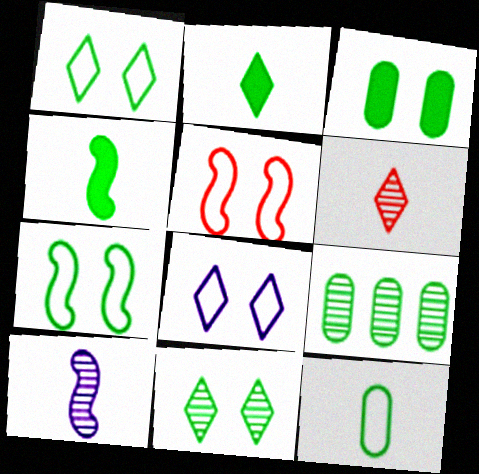[[1, 4, 9], 
[2, 7, 9], 
[3, 7, 11], 
[3, 9, 12]]